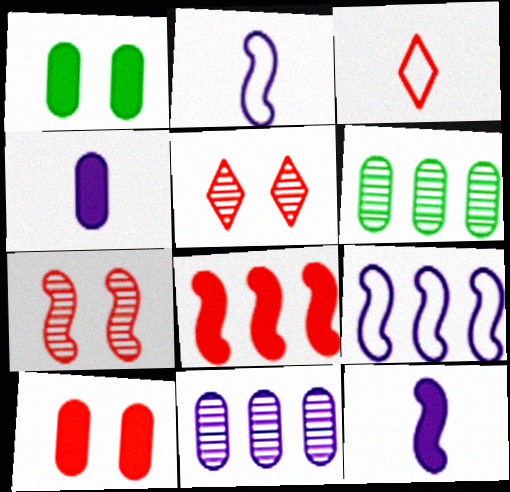[]